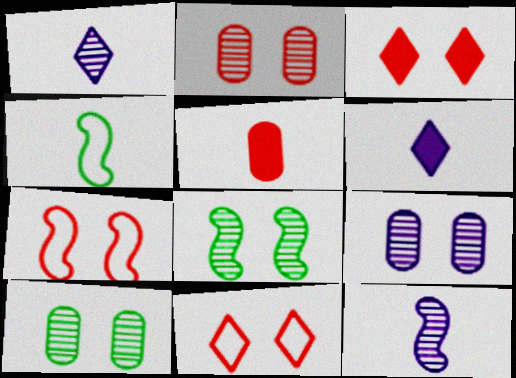[[1, 4, 5], 
[2, 3, 7], 
[2, 9, 10]]